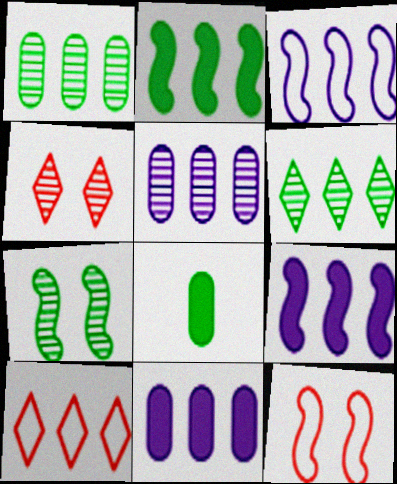[[1, 9, 10], 
[2, 5, 10], 
[3, 4, 8]]